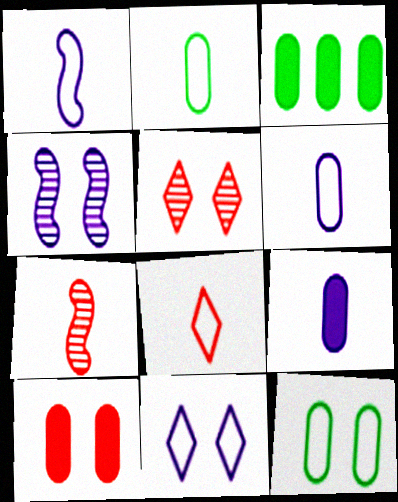[[1, 2, 8], 
[1, 3, 5], 
[3, 4, 8], 
[3, 7, 11], 
[3, 9, 10]]